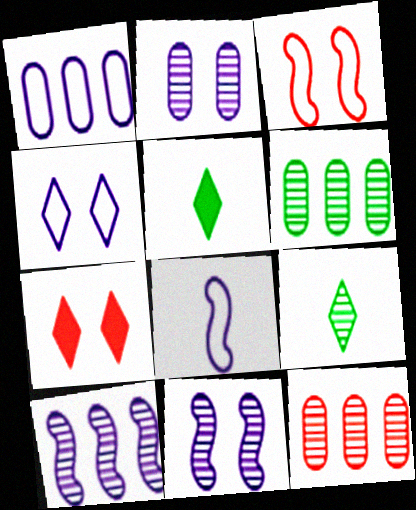[[1, 4, 8], 
[6, 7, 8], 
[9, 11, 12]]